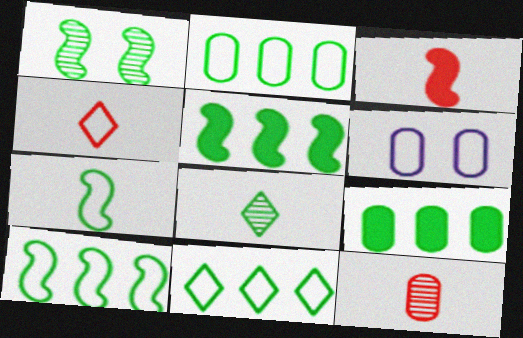[[1, 5, 7], 
[2, 10, 11], 
[3, 4, 12], 
[4, 6, 10], 
[6, 9, 12]]